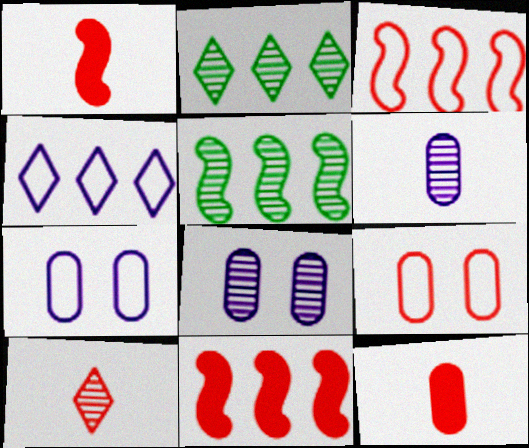[[1, 2, 7], 
[5, 8, 10], 
[9, 10, 11]]